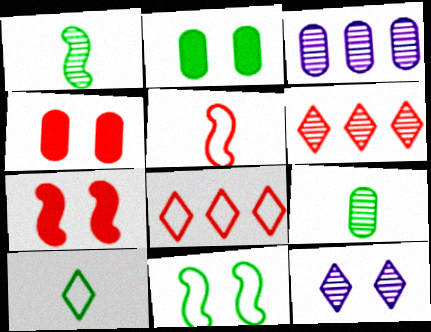[[3, 7, 10], 
[4, 5, 6], 
[4, 11, 12]]